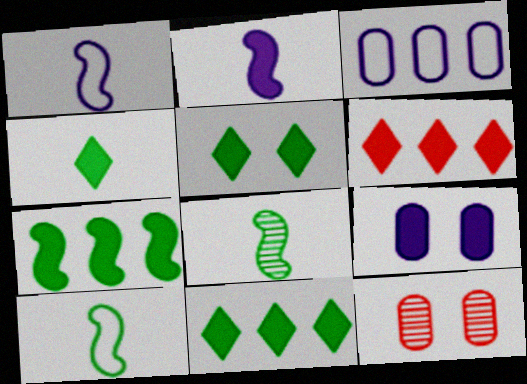[[1, 11, 12], 
[4, 5, 11]]